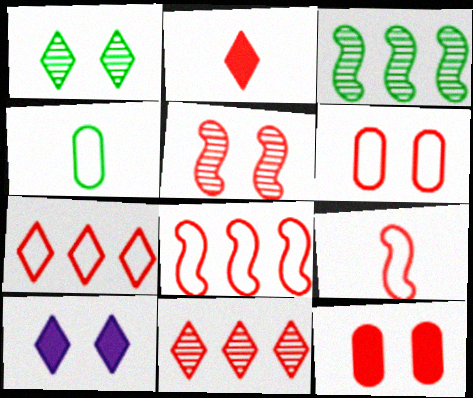[[6, 7, 9], 
[9, 11, 12]]